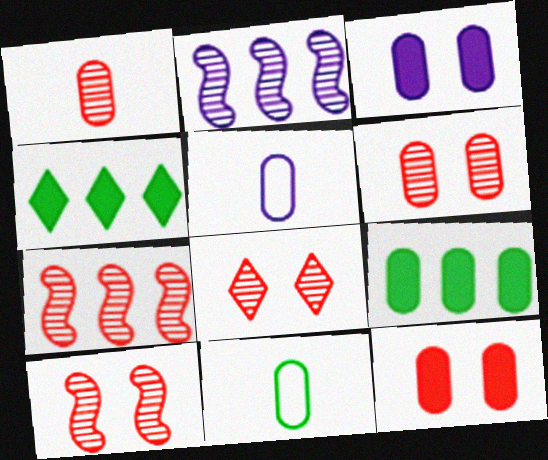[[1, 7, 8], 
[4, 5, 10], 
[5, 6, 9], 
[6, 8, 10]]